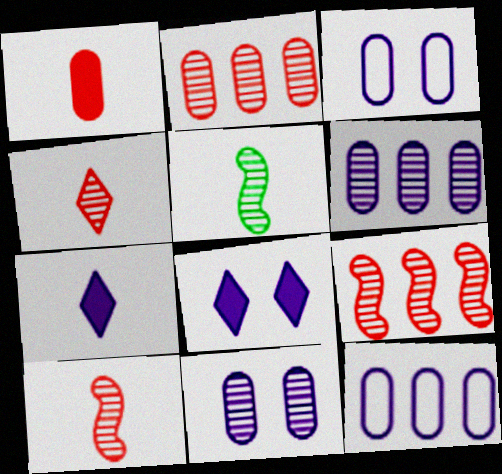[]